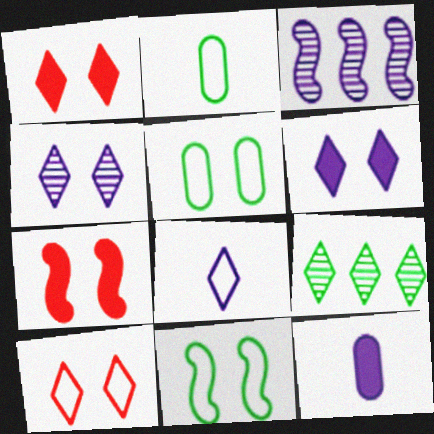[[1, 2, 3], 
[1, 8, 9], 
[4, 5, 7]]